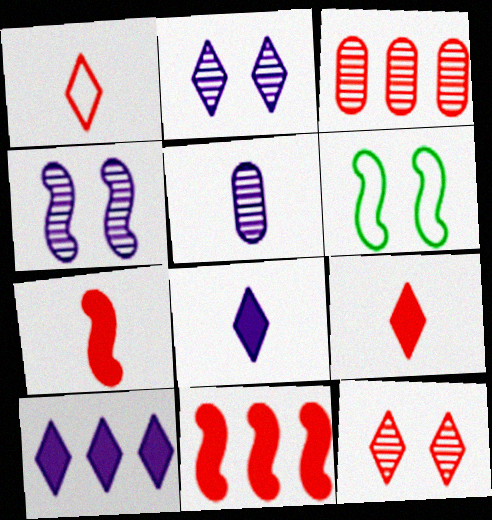[[3, 6, 8]]